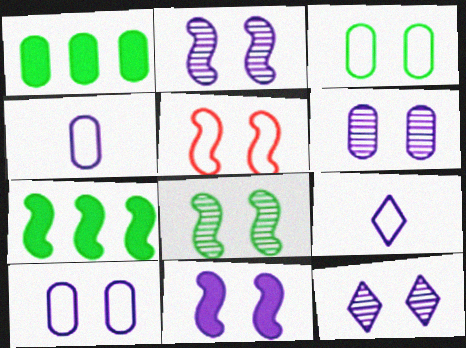[[2, 6, 12], 
[5, 8, 11], 
[10, 11, 12]]